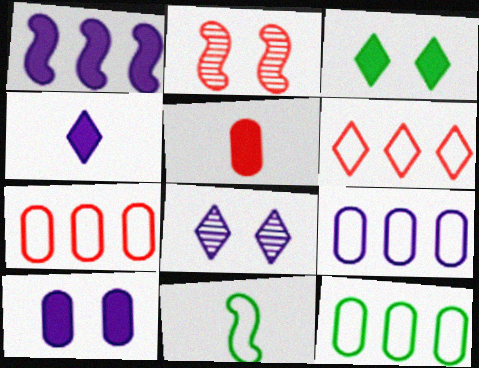[[1, 2, 11], 
[1, 3, 5], 
[1, 4, 10], 
[2, 4, 12], 
[2, 5, 6], 
[7, 9, 12]]